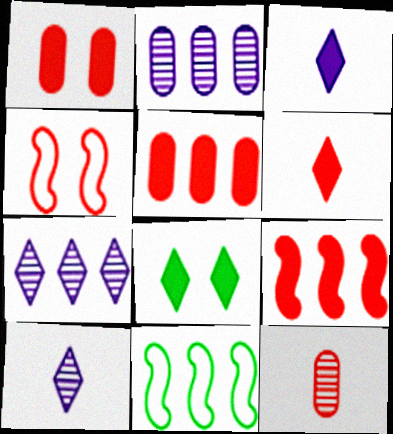[[1, 6, 9], 
[1, 10, 11], 
[5, 7, 11]]